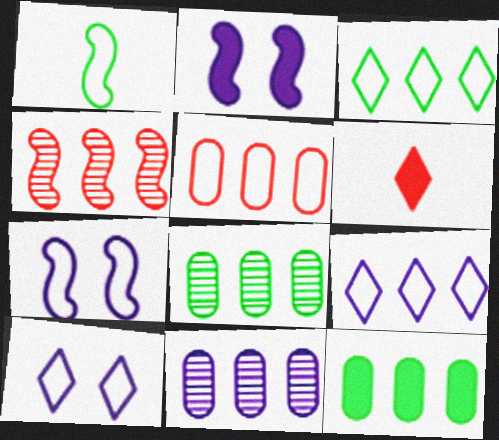[[1, 2, 4], 
[1, 5, 10], 
[2, 6, 12], 
[4, 9, 12], 
[5, 11, 12], 
[6, 7, 8]]